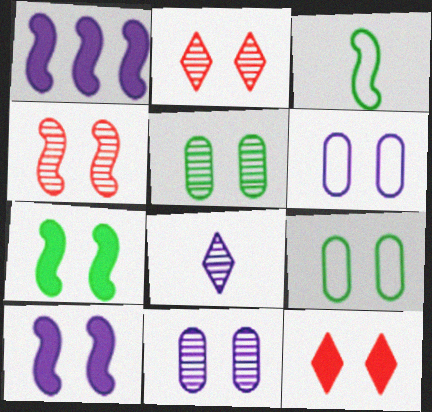[[1, 3, 4], 
[1, 6, 8], 
[2, 6, 7], 
[2, 9, 10]]